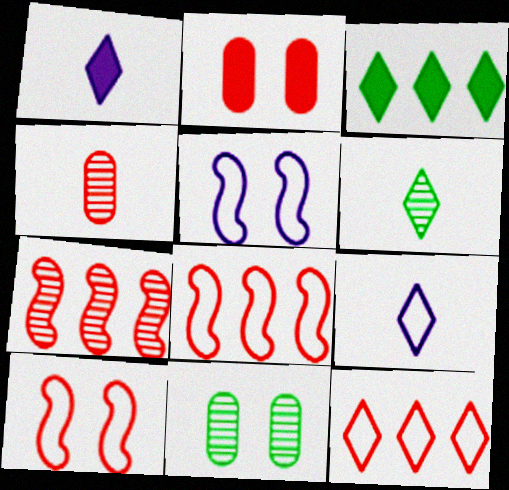[[1, 8, 11], 
[3, 4, 5]]